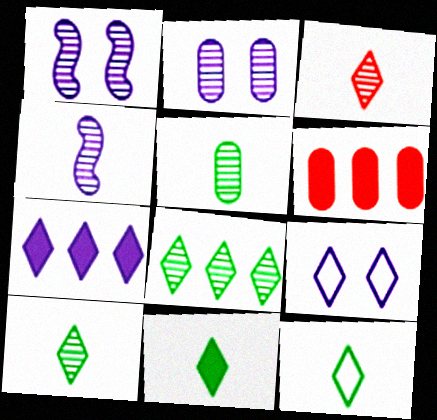[[1, 6, 12], 
[3, 4, 5], 
[10, 11, 12]]